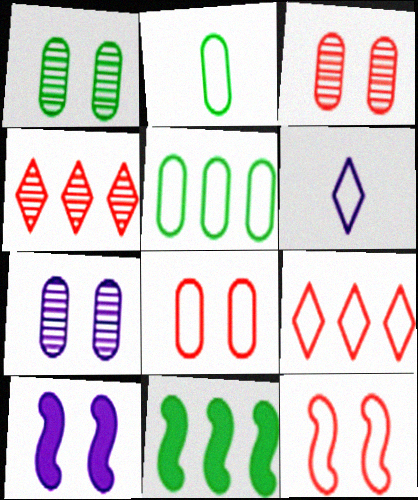[[1, 3, 7], 
[2, 4, 10], 
[3, 6, 11], 
[5, 6, 12]]